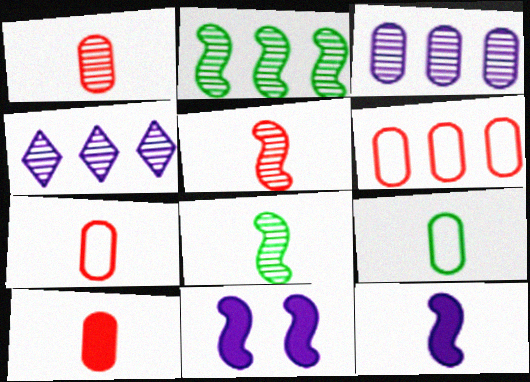[[1, 7, 10]]